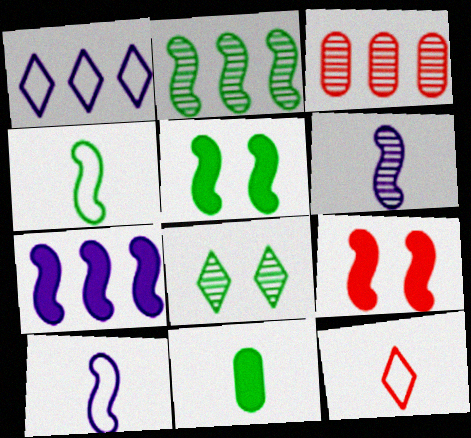[[2, 4, 5], 
[2, 9, 10], 
[3, 6, 8], 
[3, 9, 12], 
[6, 11, 12]]